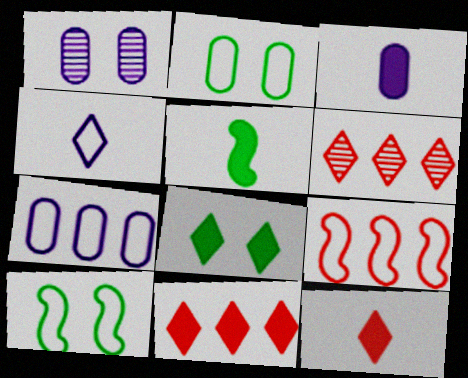[[1, 3, 7], 
[2, 4, 9], 
[3, 5, 12], 
[3, 6, 10], 
[4, 6, 8]]